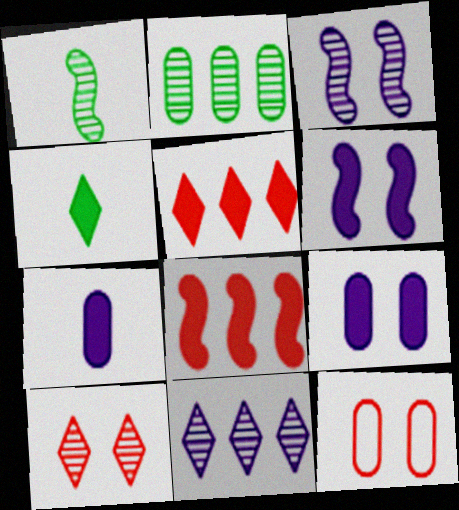[[2, 7, 12], 
[4, 8, 9]]